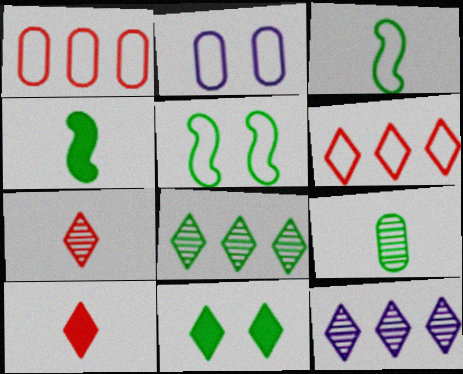[[2, 3, 6]]